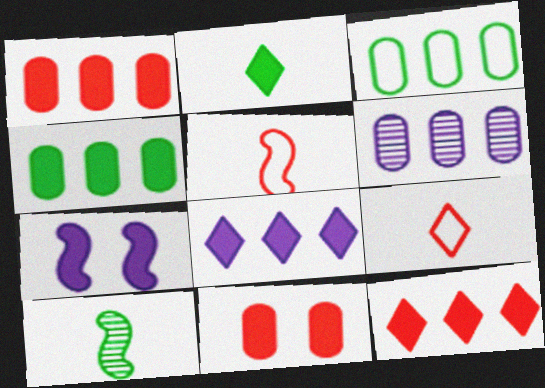[[1, 2, 7], 
[1, 3, 6]]